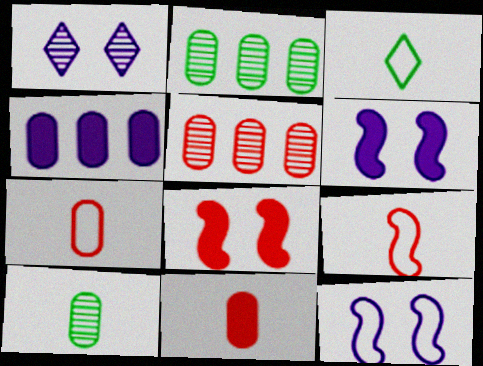[[3, 5, 6]]